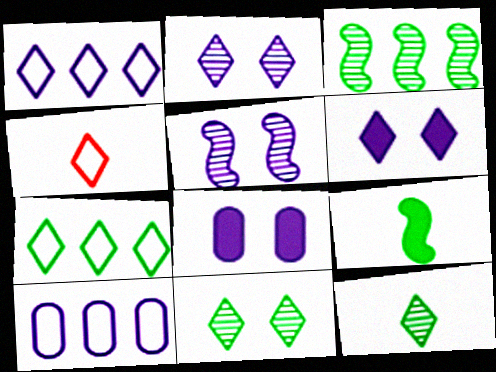[[3, 4, 8]]